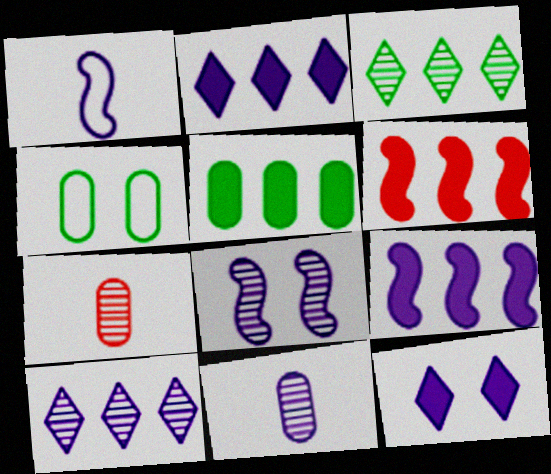[[1, 8, 9], 
[2, 5, 6], 
[3, 7, 8], 
[8, 10, 11]]